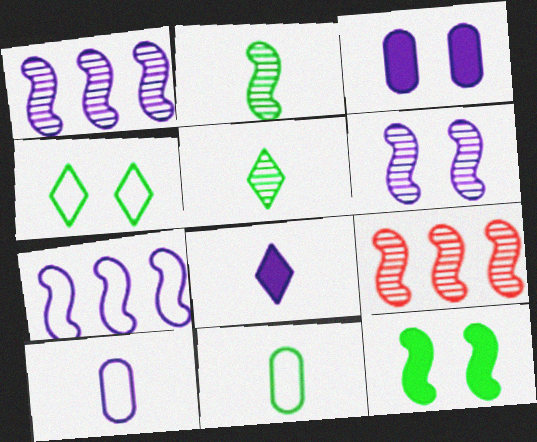[[2, 6, 9]]